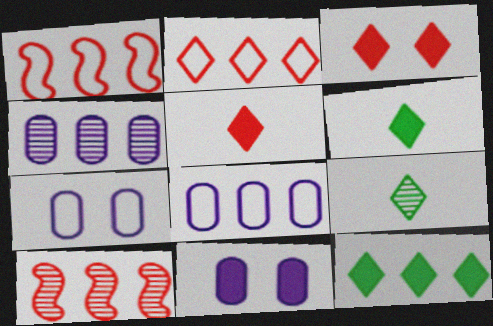[[1, 4, 12], 
[1, 9, 11], 
[6, 7, 10], 
[8, 10, 12]]